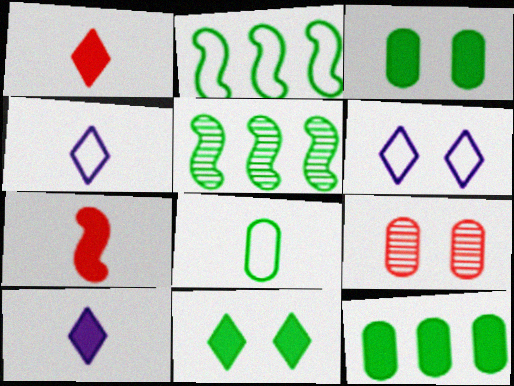[[2, 9, 10], 
[5, 8, 11]]